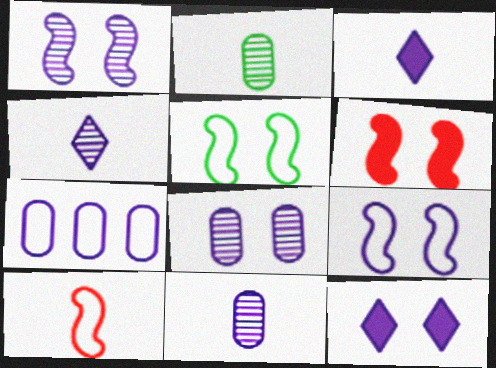[[1, 3, 7], 
[1, 5, 6], 
[2, 3, 10], 
[8, 9, 12]]